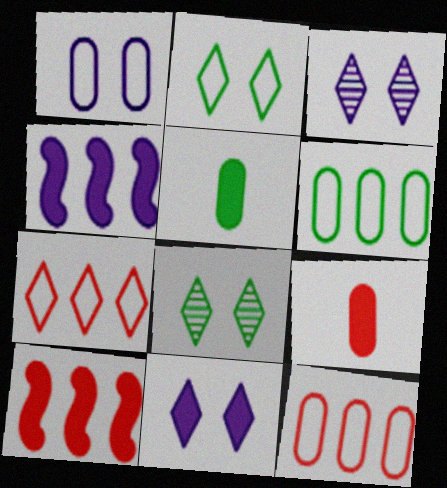[[5, 10, 11]]